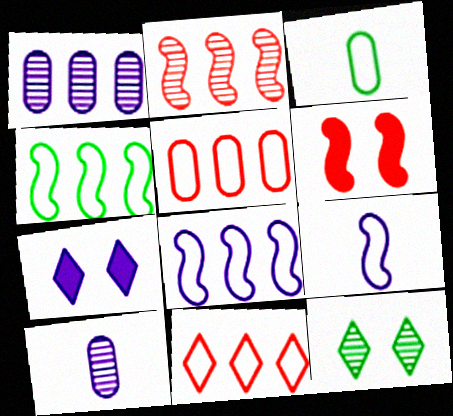[[1, 7, 9], 
[2, 3, 7], 
[2, 10, 12], 
[7, 8, 10]]